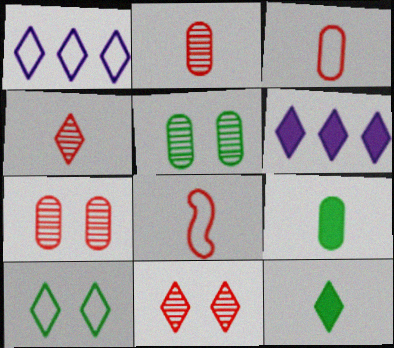[[1, 11, 12], 
[4, 6, 10], 
[5, 6, 8]]